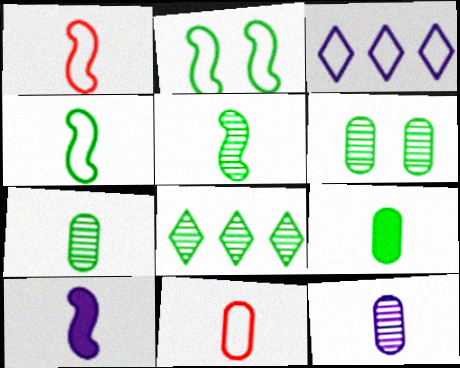[[1, 5, 10], 
[2, 3, 11], 
[2, 8, 9], 
[5, 6, 8], 
[9, 11, 12]]